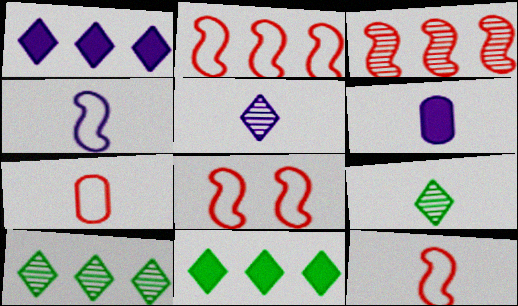[[2, 8, 12], 
[4, 5, 6], 
[6, 8, 10], 
[6, 9, 12]]